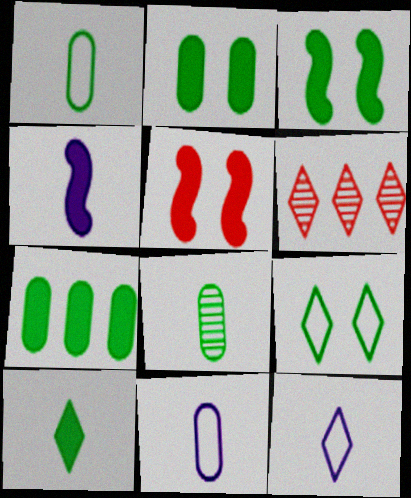[[3, 6, 11], 
[3, 7, 10]]